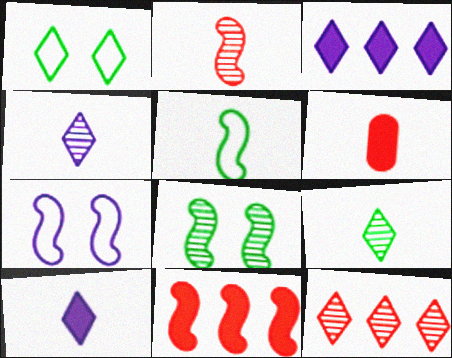[[1, 10, 12], 
[4, 5, 6]]